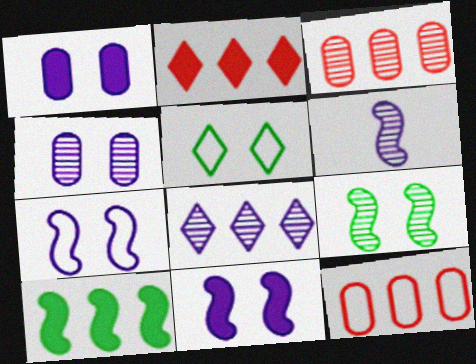[[4, 6, 8], 
[8, 10, 12]]